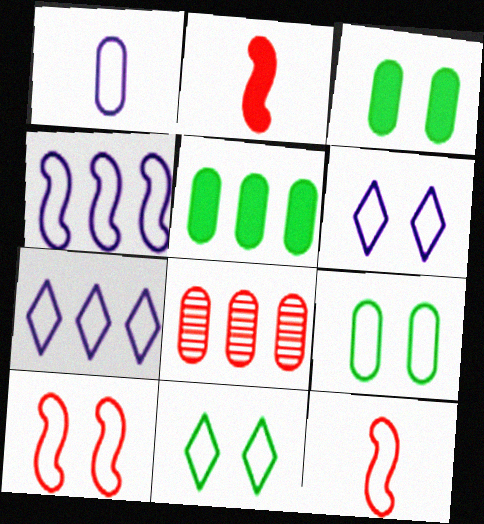[[1, 3, 8], 
[1, 4, 6], 
[6, 9, 10], 
[7, 9, 12]]